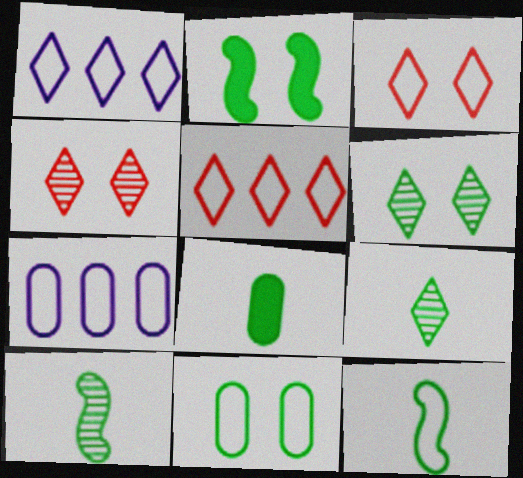[[2, 6, 11], 
[3, 7, 12], 
[8, 9, 12]]